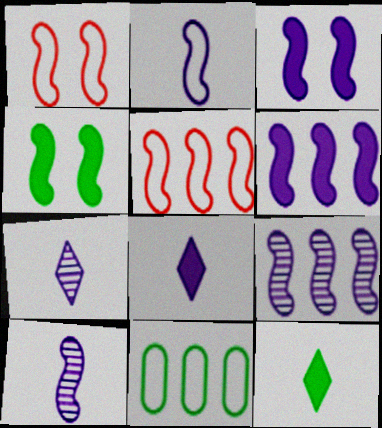[[2, 3, 9], 
[4, 5, 10]]